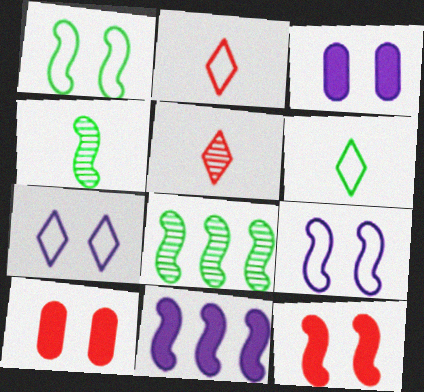[[2, 3, 8]]